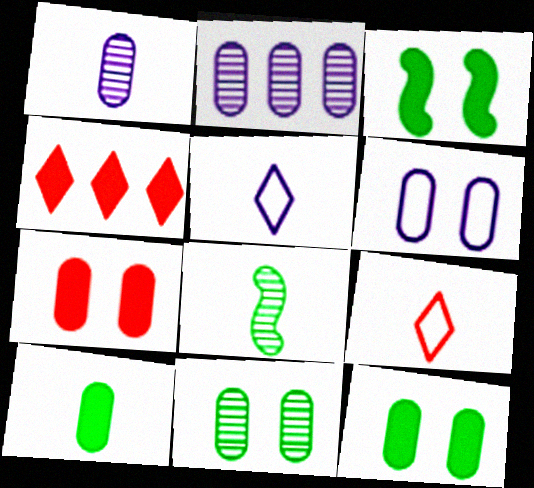[[2, 3, 9], 
[4, 6, 8], 
[6, 7, 11]]